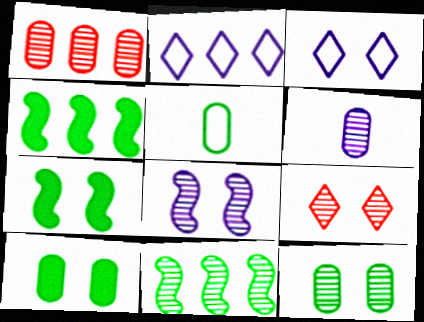[[1, 2, 4], 
[1, 6, 12], 
[6, 9, 11], 
[8, 9, 12]]